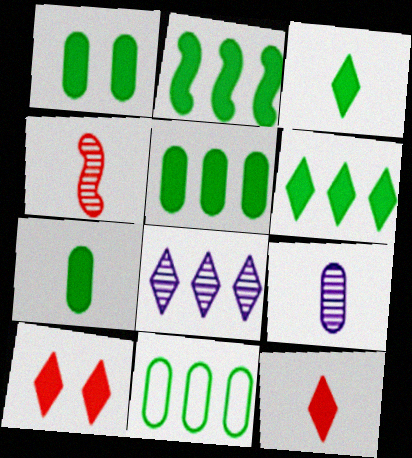[[1, 2, 3], 
[1, 5, 7], 
[2, 5, 6]]